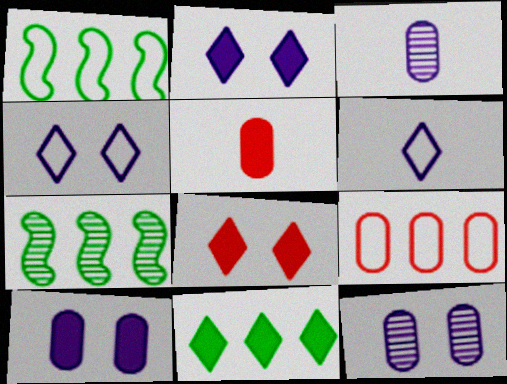[[1, 3, 8], 
[4, 5, 7]]